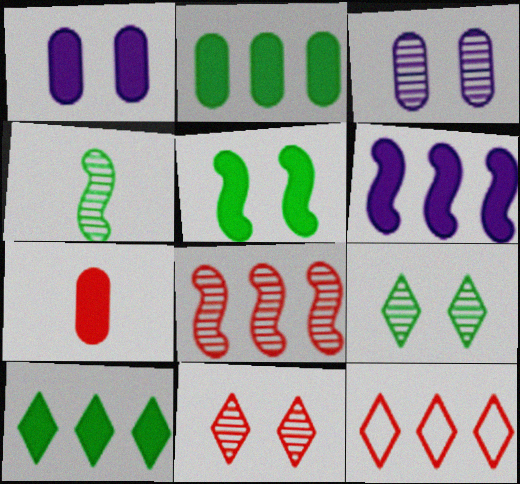[[1, 2, 7], 
[1, 4, 12]]